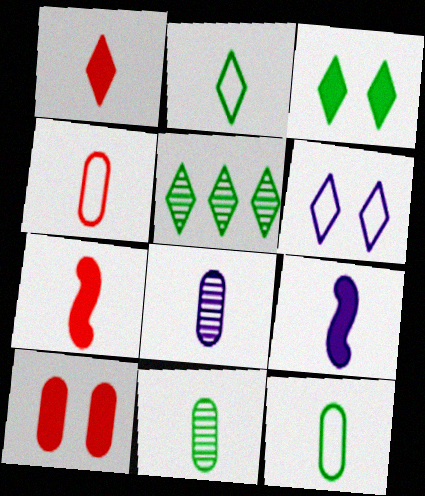[[1, 5, 6], 
[2, 3, 5], 
[2, 7, 8]]